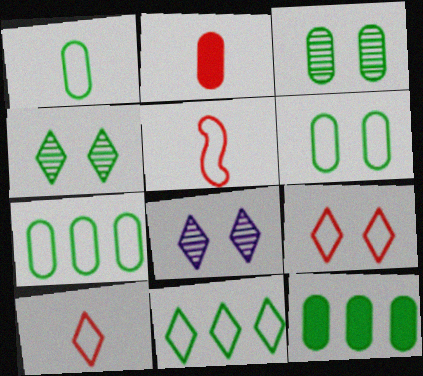[[1, 3, 12], 
[1, 6, 7], 
[5, 8, 12]]